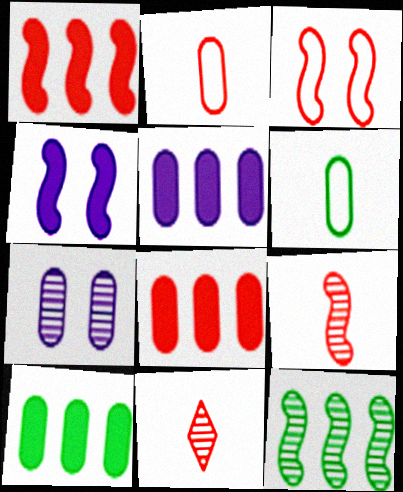[[1, 3, 9], 
[2, 7, 10], 
[3, 8, 11], 
[5, 8, 10], 
[6, 7, 8], 
[7, 11, 12]]